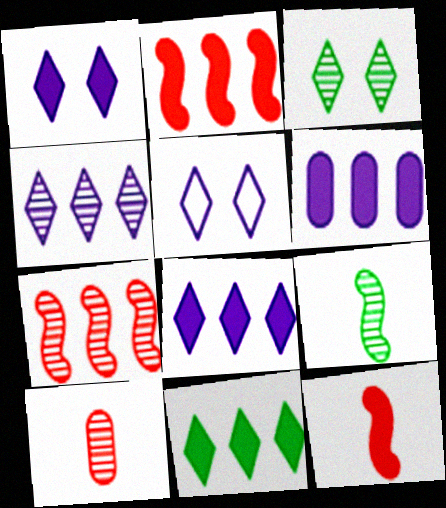[[2, 6, 11]]